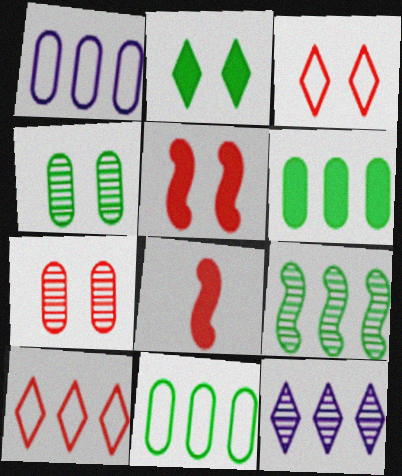[[3, 5, 7], 
[7, 8, 10]]